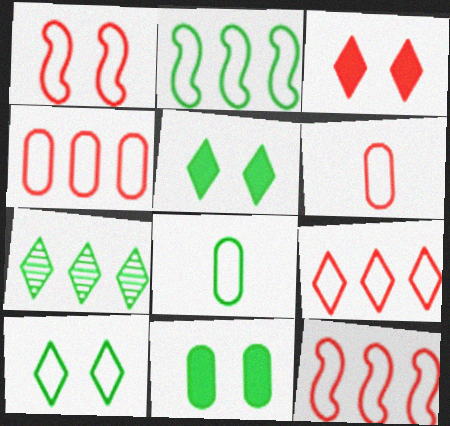[[1, 6, 9], 
[2, 8, 10], 
[4, 9, 12]]